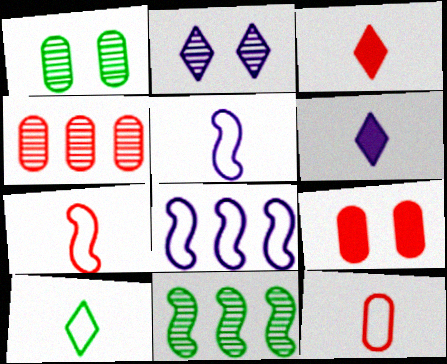[[1, 3, 8], 
[4, 9, 12], 
[5, 10, 12]]